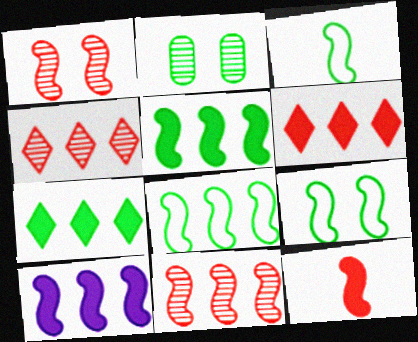[[1, 3, 10], 
[2, 3, 7], 
[3, 8, 9], 
[8, 10, 11]]